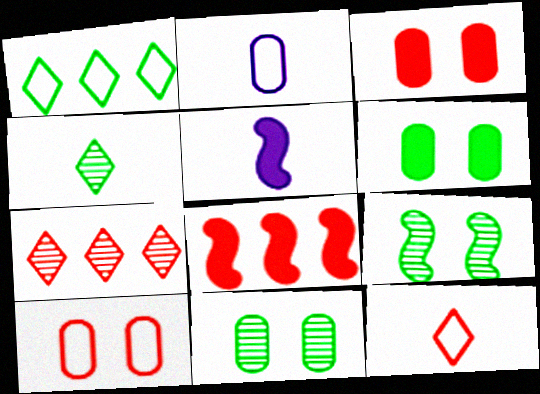[]